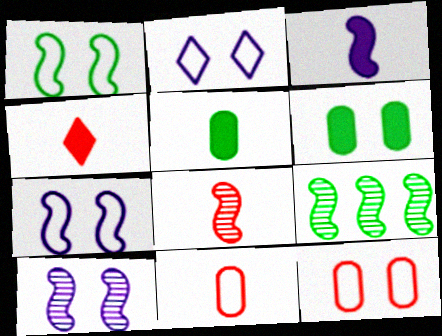[[1, 2, 12], 
[3, 4, 5], 
[4, 8, 11], 
[8, 9, 10]]